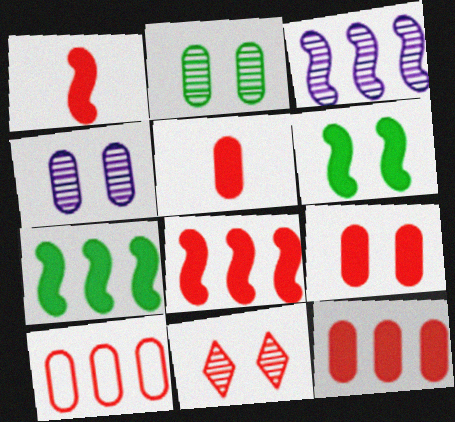[[1, 10, 11], 
[5, 9, 12]]